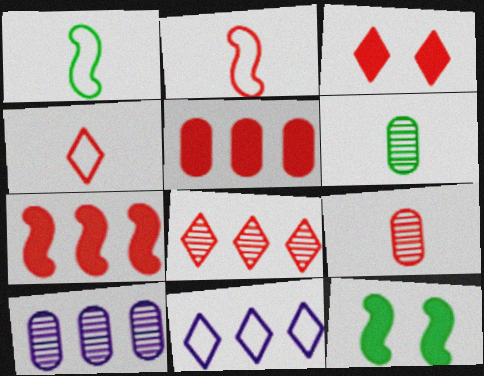[[1, 3, 10], 
[3, 4, 8], 
[4, 10, 12], 
[9, 11, 12]]